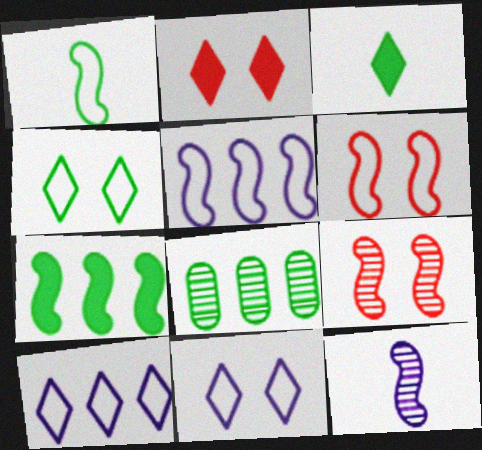[[1, 5, 6], 
[6, 7, 12]]